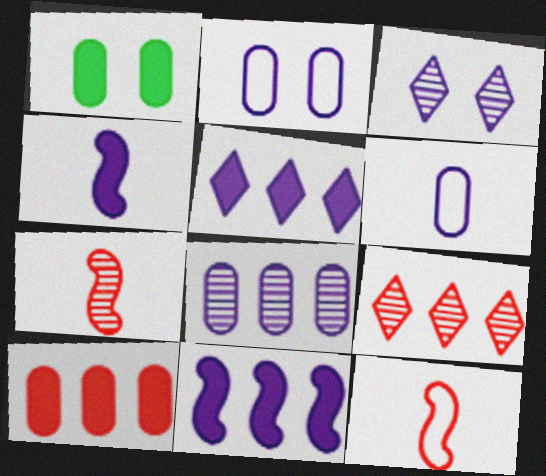[[3, 6, 11]]